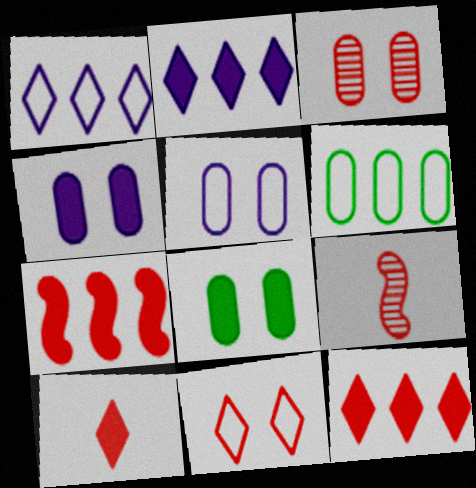[[1, 8, 9], 
[3, 5, 8]]